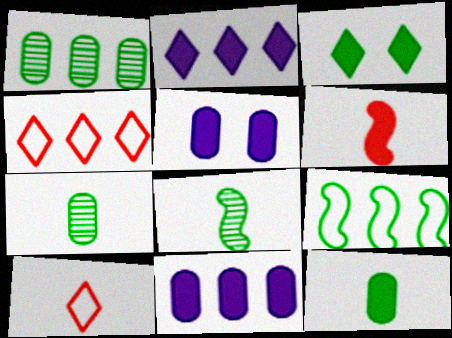[[3, 6, 11], 
[3, 7, 9], 
[4, 5, 8]]